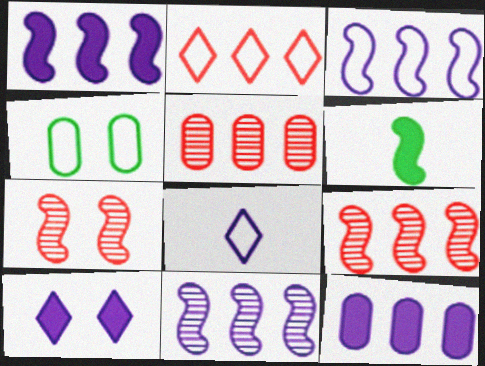[[1, 3, 11], 
[3, 6, 7], 
[4, 7, 10]]